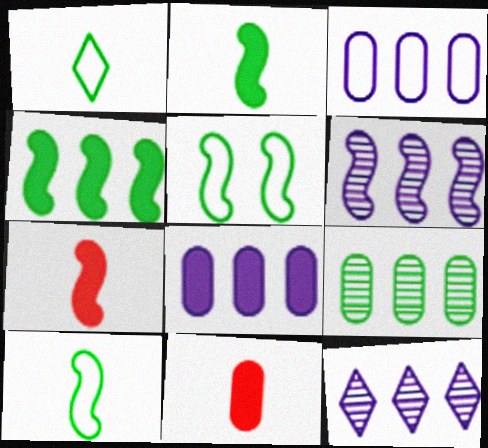[[5, 6, 7], 
[5, 11, 12]]